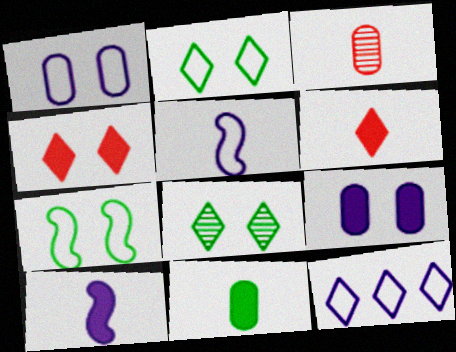[[1, 5, 12], 
[6, 8, 12], 
[6, 10, 11]]